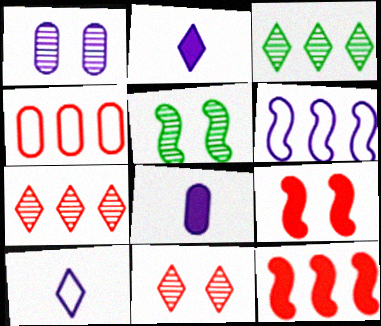[[1, 2, 6], 
[1, 5, 11], 
[2, 4, 5], 
[4, 7, 12]]